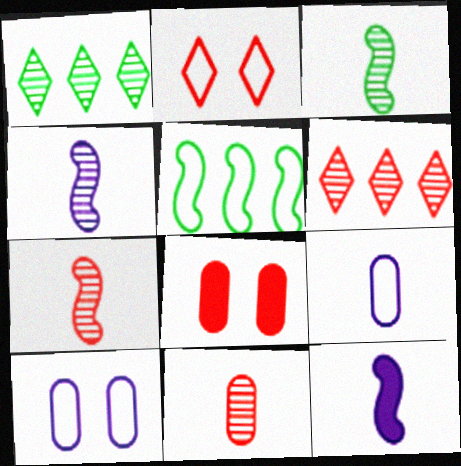[[2, 5, 9], 
[3, 4, 7]]